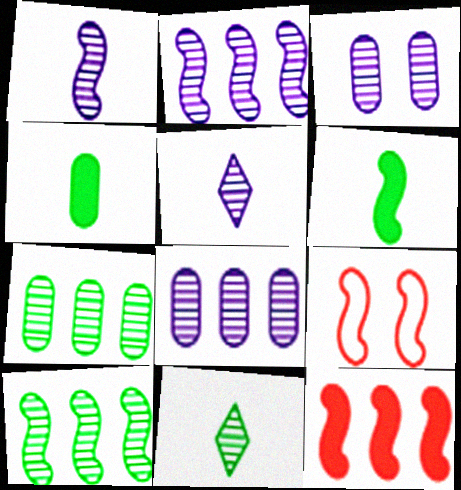[[2, 3, 5], 
[2, 6, 9]]